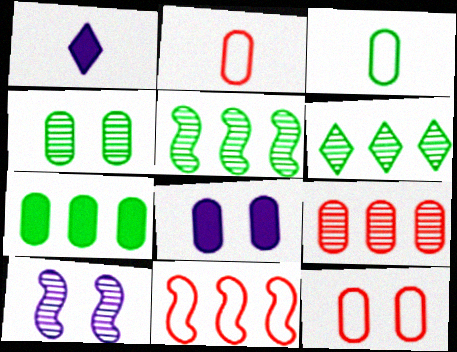[[1, 4, 11], 
[1, 5, 12], 
[3, 4, 7], 
[3, 8, 9], 
[4, 8, 12]]